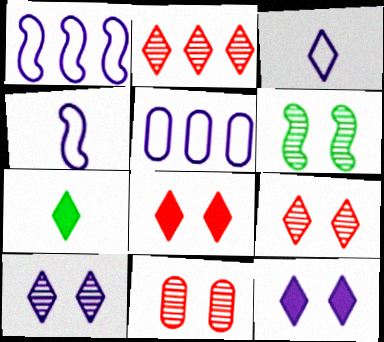[[1, 7, 11], 
[6, 10, 11]]